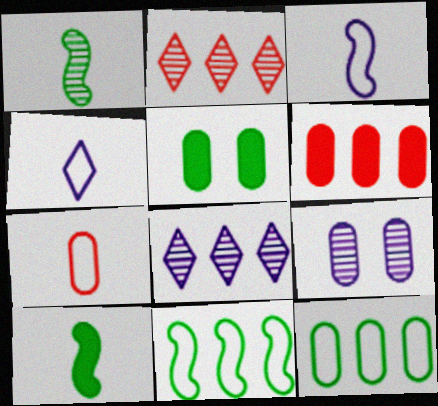[[1, 2, 9], 
[2, 3, 5], 
[6, 8, 11]]